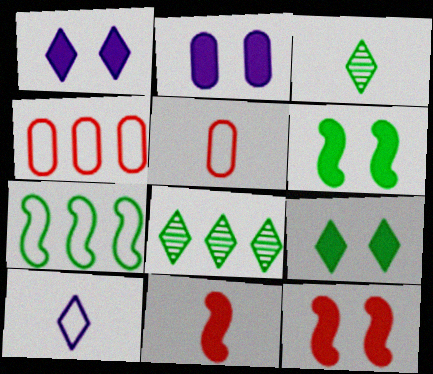[[2, 9, 12]]